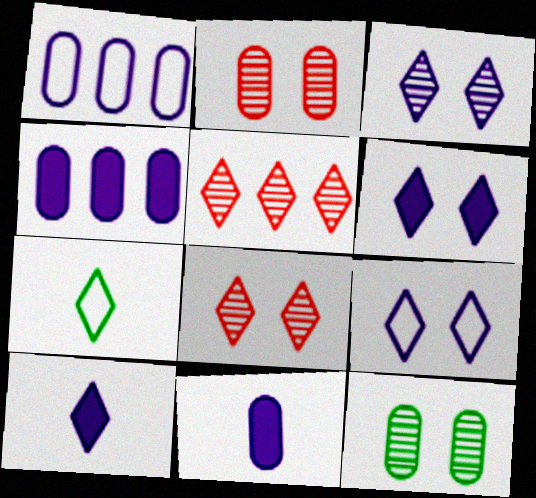[[3, 6, 9], 
[5, 6, 7]]